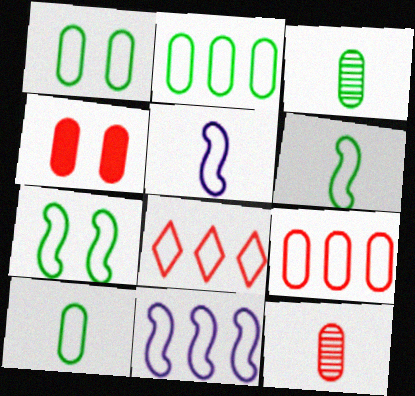[[1, 2, 10], 
[1, 5, 8], 
[2, 8, 11], 
[4, 9, 12]]